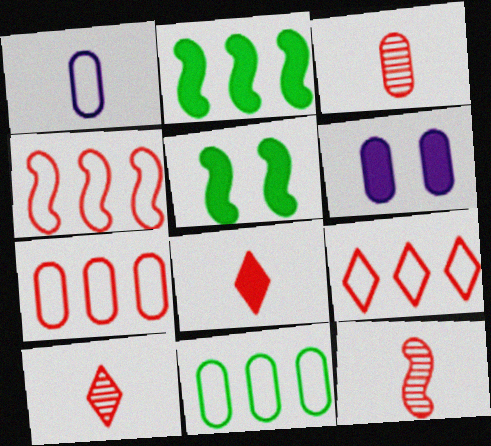[[2, 6, 8], 
[3, 6, 11], 
[3, 10, 12], 
[4, 7, 9]]